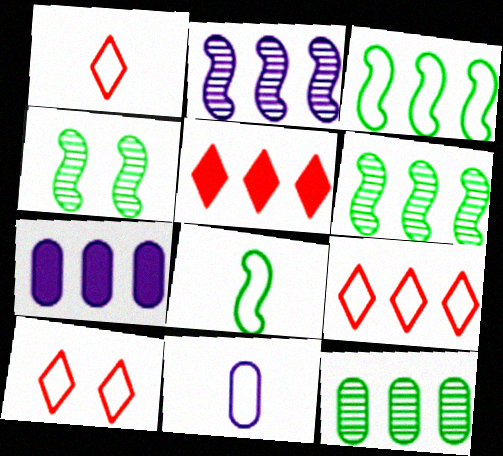[[1, 4, 7], 
[1, 8, 11], 
[1, 9, 10], 
[3, 10, 11], 
[4, 5, 11], 
[6, 7, 9]]